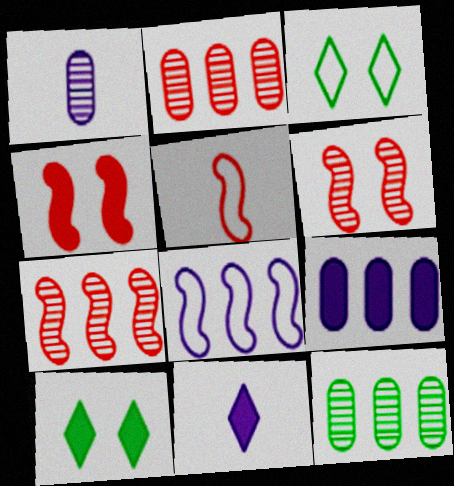[[4, 5, 7]]